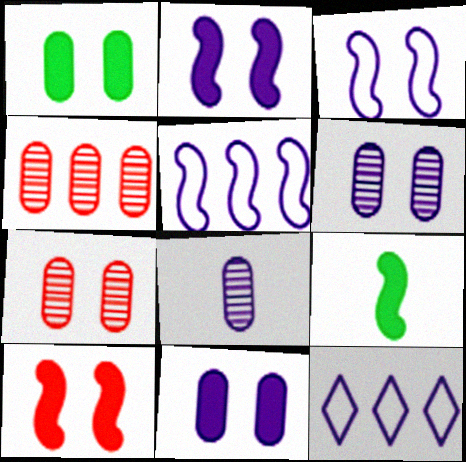[[2, 8, 12], 
[7, 9, 12]]